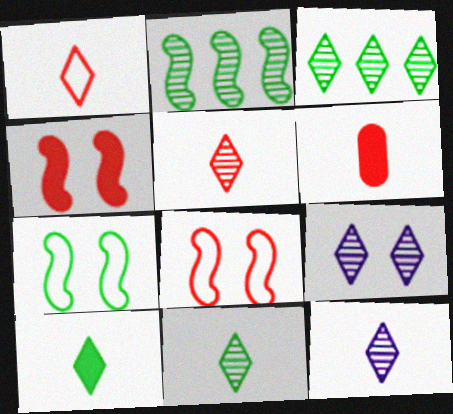[[1, 10, 12], 
[3, 5, 9], 
[5, 11, 12]]